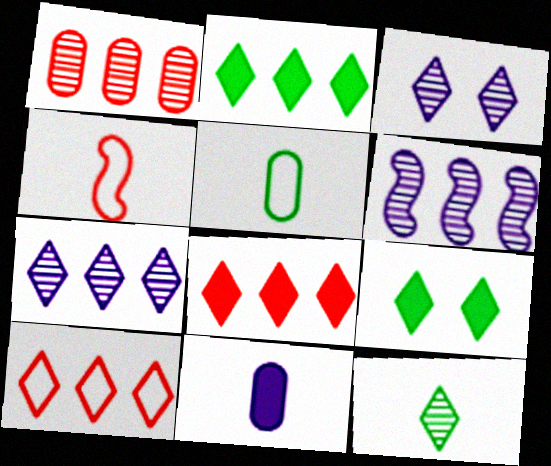[[2, 7, 10], 
[4, 11, 12]]